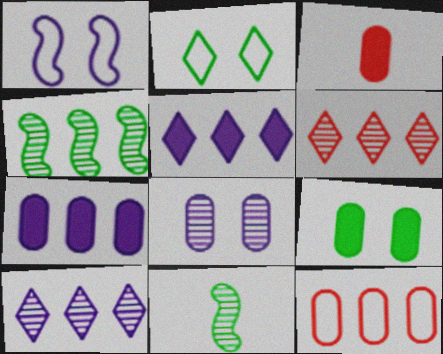[[3, 7, 9], 
[4, 5, 12], 
[6, 8, 11]]